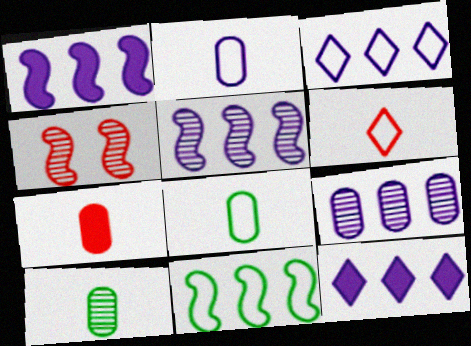[[1, 3, 9], 
[2, 7, 10], 
[4, 8, 12]]